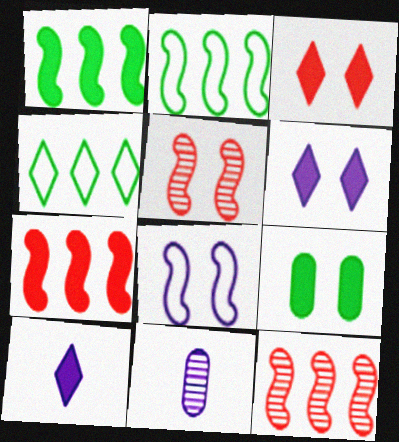[[2, 3, 11], 
[7, 9, 10]]